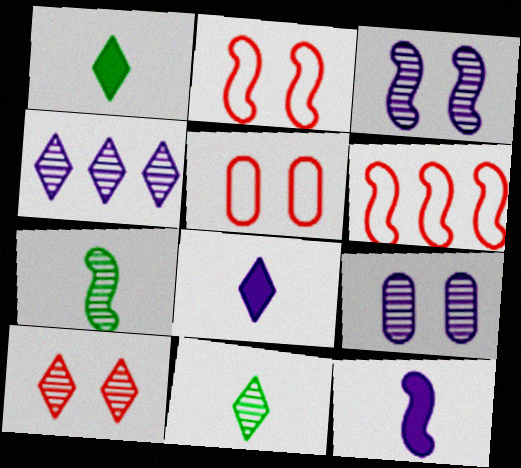[[1, 6, 9], 
[4, 10, 11]]